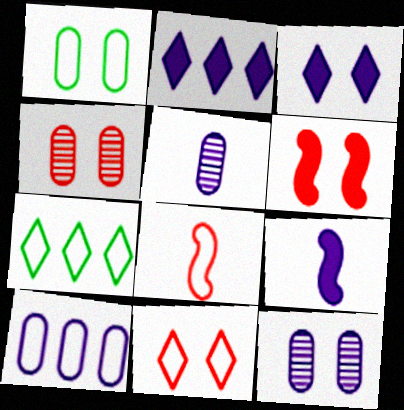[[4, 6, 11], 
[4, 7, 9], 
[5, 6, 7]]